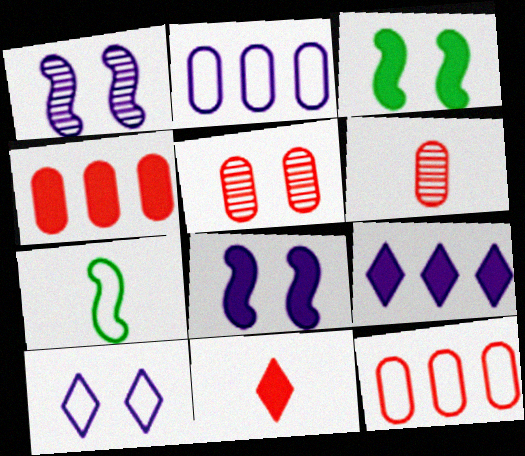[[3, 5, 10], 
[5, 7, 9], 
[7, 10, 12]]